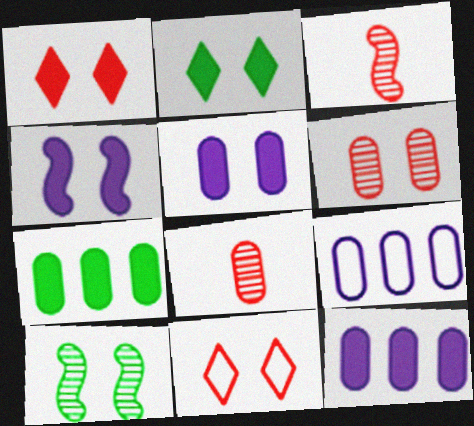[[2, 3, 9], 
[5, 10, 11]]